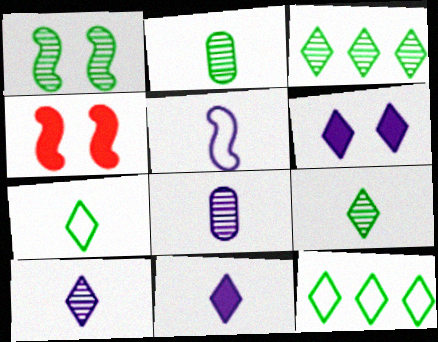[[1, 2, 3], 
[4, 8, 12], 
[5, 8, 11]]